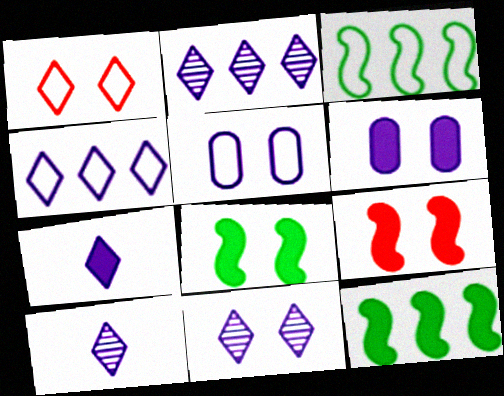[[2, 10, 11], 
[4, 7, 11]]